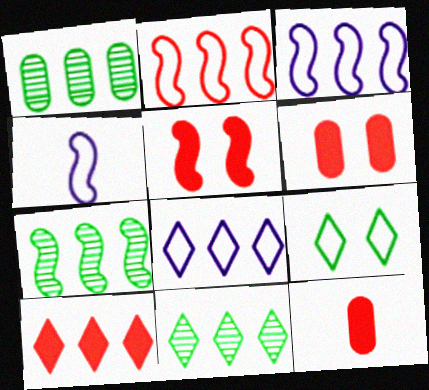[[1, 3, 10], 
[1, 7, 11], 
[4, 5, 7], 
[4, 6, 11], 
[5, 10, 12], 
[8, 10, 11]]